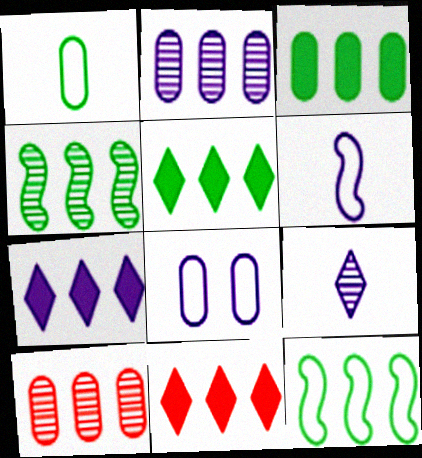[[2, 11, 12], 
[5, 7, 11], 
[7, 10, 12]]